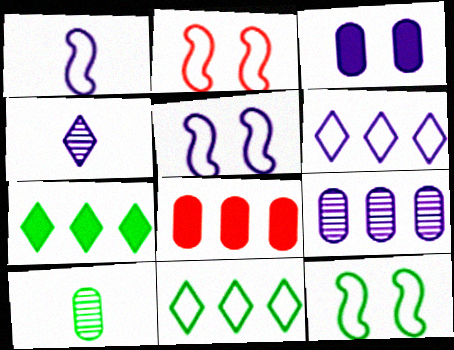[[2, 5, 12], 
[4, 8, 12], 
[7, 10, 12]]